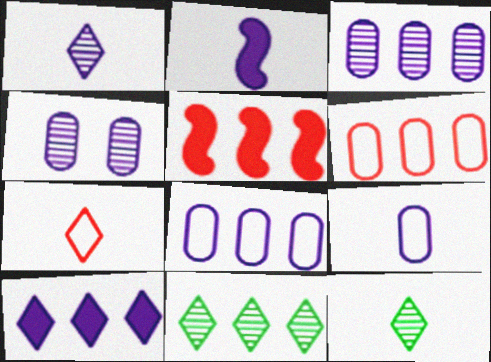[[1, 2, 9], 
[5, 8, 11]]